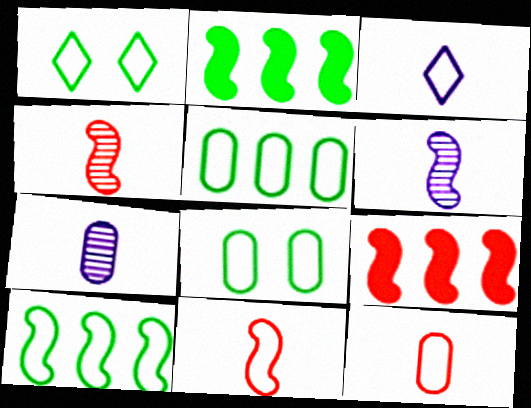[[1, 7, 9]]